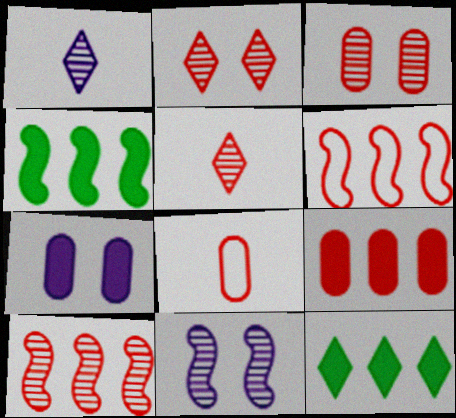[[3, 5, 10], 
[3, 8, 9], 
[8, 11, 12]]